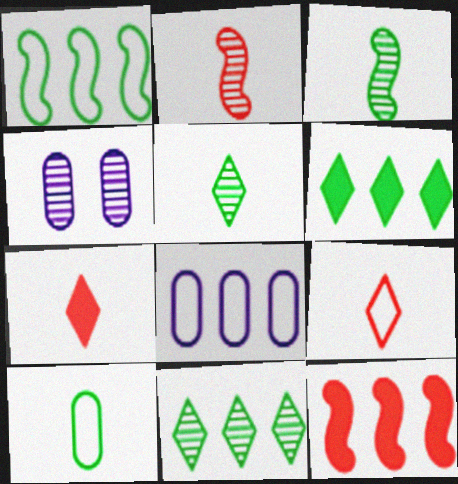[[1, 4, 7], 
[2, 4, 11], 
[8, 11, 12]]